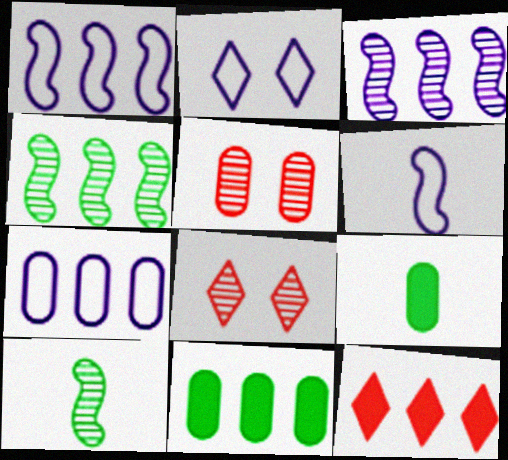[[1, 8, 9], 
[2, 6, 7], 
[4, 7, 12], 
[5, 7, 9], 
[6, 8, 11]]